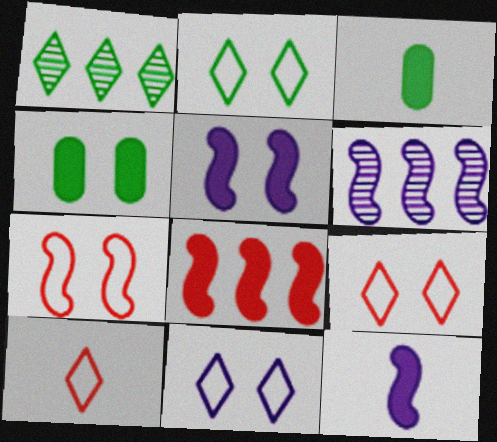[[2, 9, 11], 
[3, 6, 9], 
[4, 6, 10]]